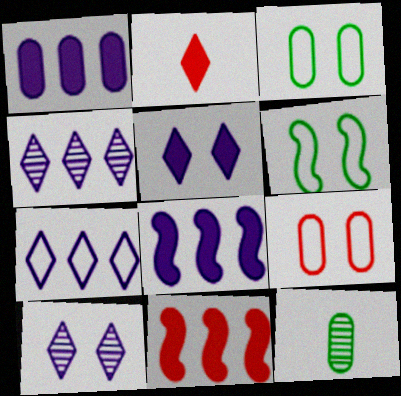[[1, 9, 12]]